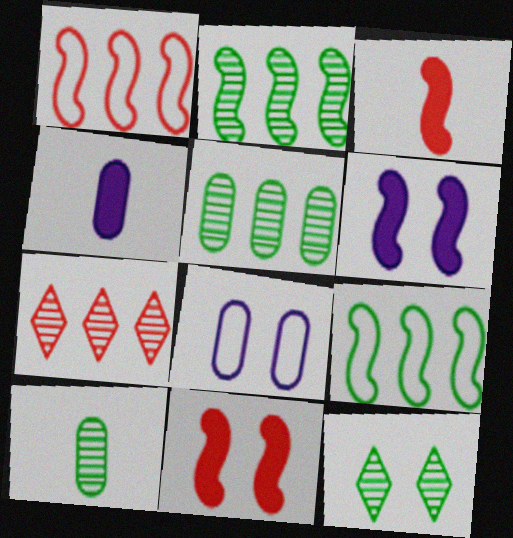[[1, 4, 12], 
[2, 10, 12], 
[8, 11, 12]]